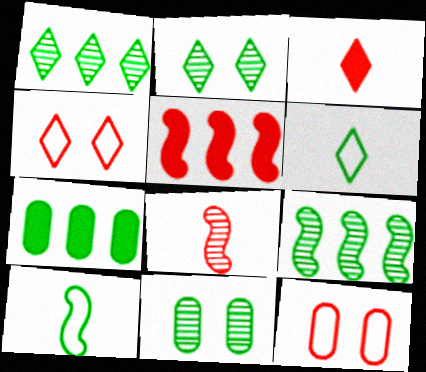[[2, 7, 10]]